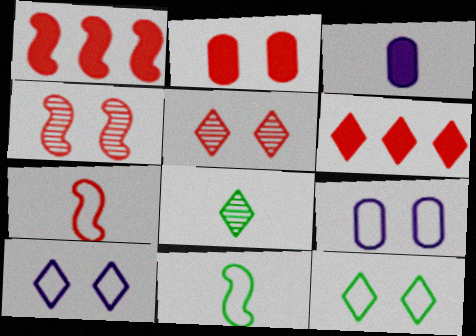[[1, 4, 7], 
[1, 8, 9], 
[3, 7, 8], 
[6, 8, 10]]